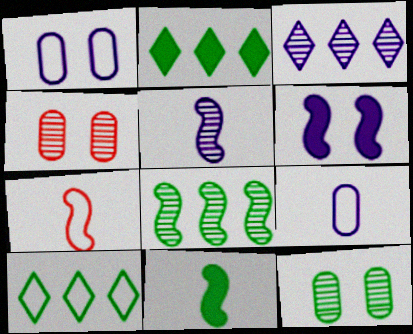[[1, 7, 10], 
[3, 6, 9], 
[5, 7, 11], 
[6, 7, 8], 
[10, 11, 12]]